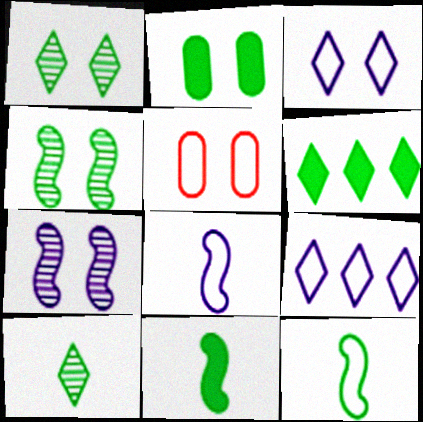[[2, 6, 11], 
[5, 9, 12]]